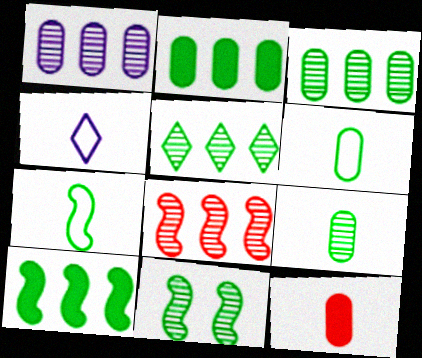[[1, 5, 8], 
[5, 9, 11], 
[7, 10, 11]]